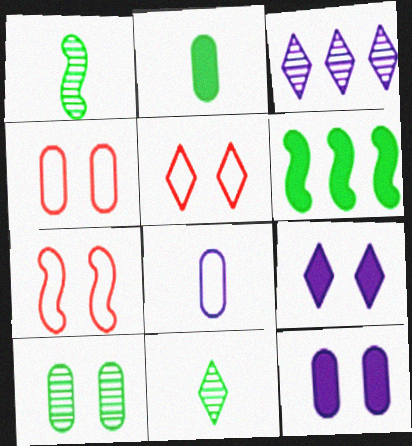[[2, 3, 7], 
[4, 5, 7], 
[4, 10, 12], 
[7, 9, 10]]